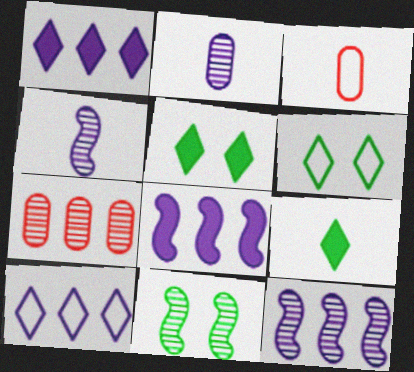[[1, 3, 11], 
[3, 4, 9], 
[3, 5, 12]]